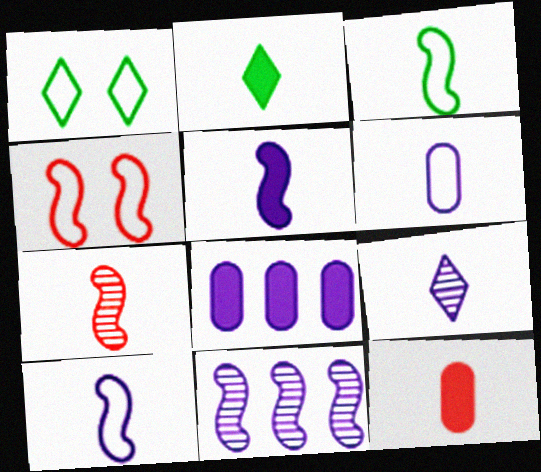[[1, 7, 8], 
[1, 11, 12], 
[2, 5, 12], 
[2, 6, 7], 
[3, 5, 7], 
[3, 9, 12], 
[5, 6, 9]]